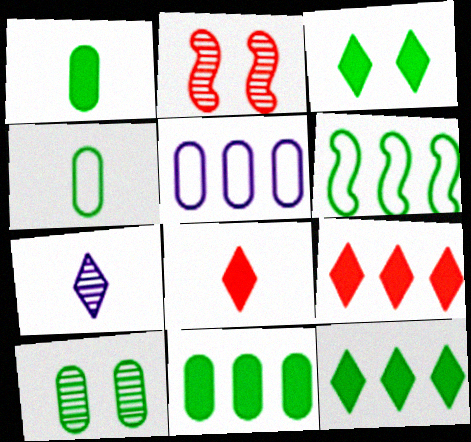[[4, 10, 11]]